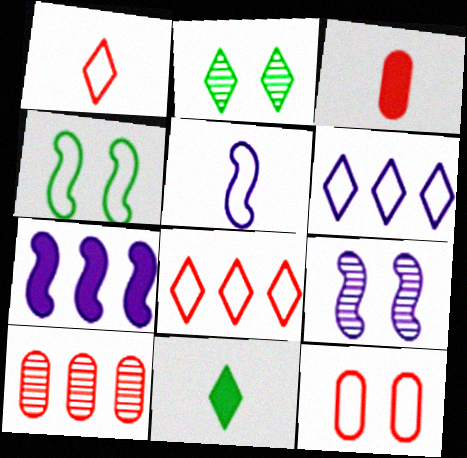[[3, 10, 12], 
[5, 7, 9]]